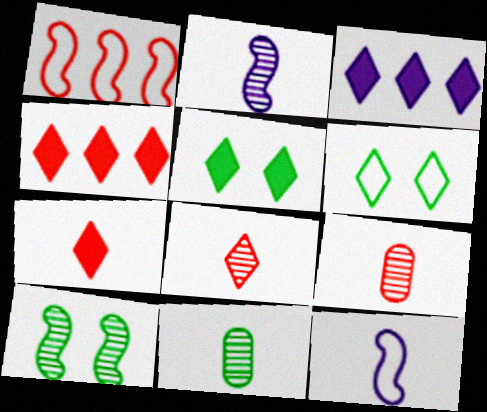[[2, 8, 11], 
[3, 5, 7], 
[3, 6, 8], 
[7, 11, 12]]